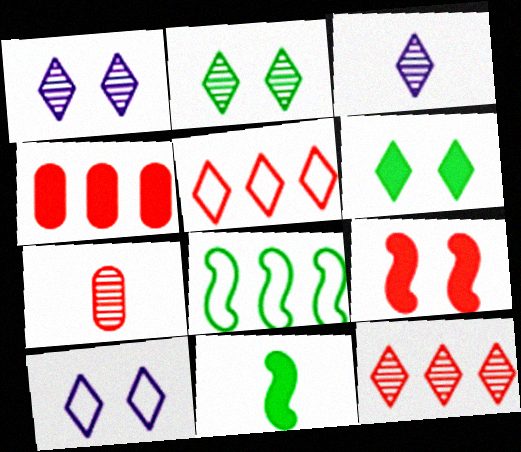[[2, 3, 12], 
[3, 5, 6], 
[5, 7, 9]]